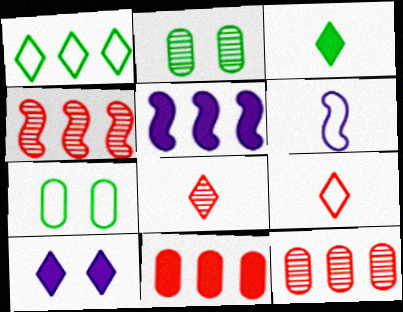[[1, 5, 12], 
[1, 8, 10], 
[2, 5, 9], 
[5, 7, 8]]